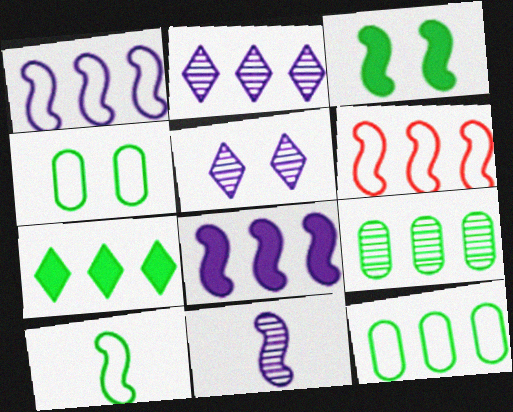[[3, 6, 11]]